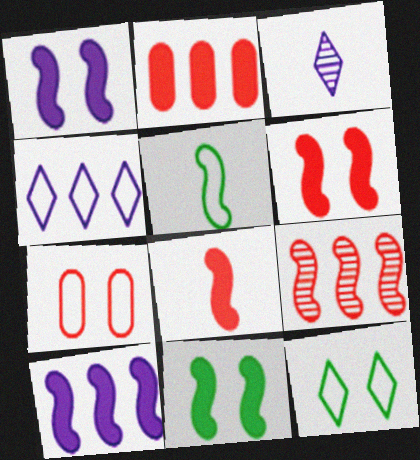[[1, 5, 9], 
[1, 6, 11], 
[4, 5, 7], 
[8, 10, 11]]